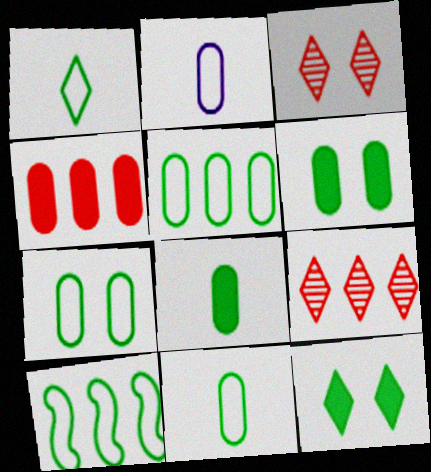[[1, 7, 10], 
[5, 7, 11]]